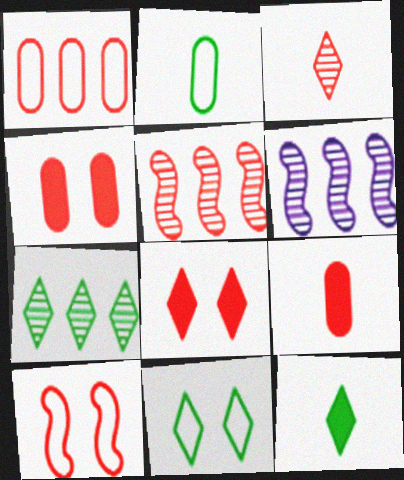[[2, 6, 8], 
[6, 9, 11], 
[7, 11, 12]]